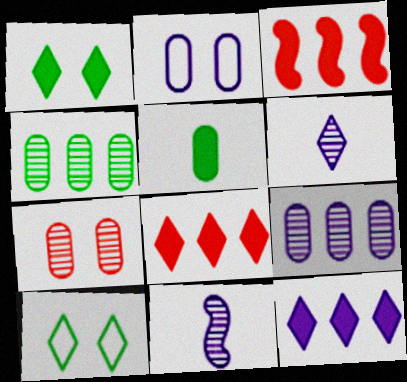[[2, 11, 12], 
[6, 8, 10]]